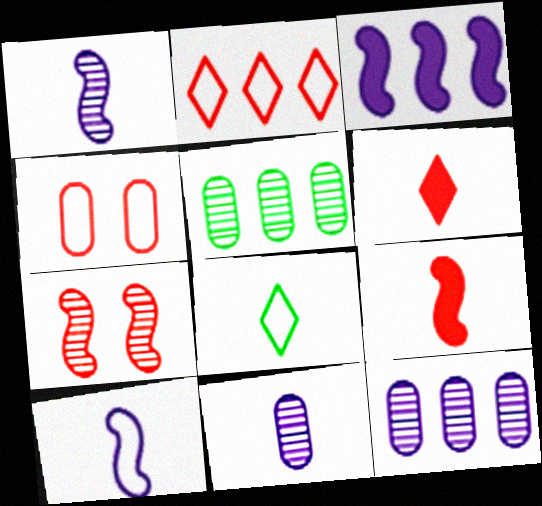[[2, 3, 5], 
[8, 9, 11]]